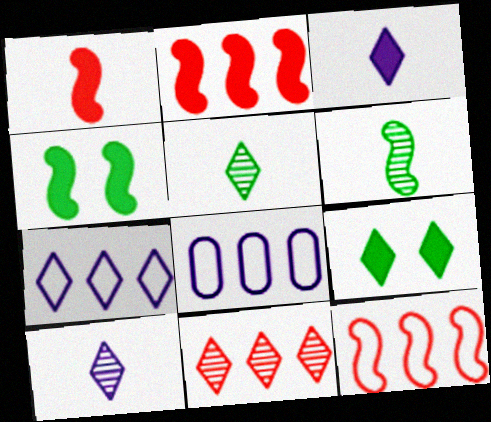[]